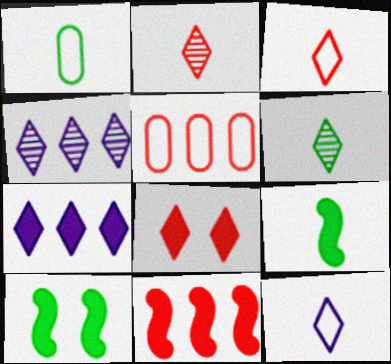[[1, 6, 9]]